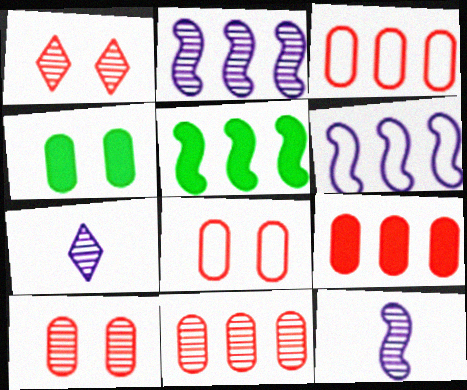[[3, 9, 11], 
[5, 7, 8]]